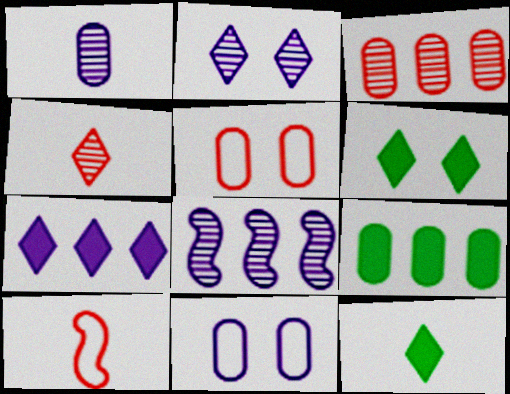[[1, 2, 8], 
[1, 5, 9], 
[1, 10, 12], 
[2, 9, 10], 
[5, 8, 12]]